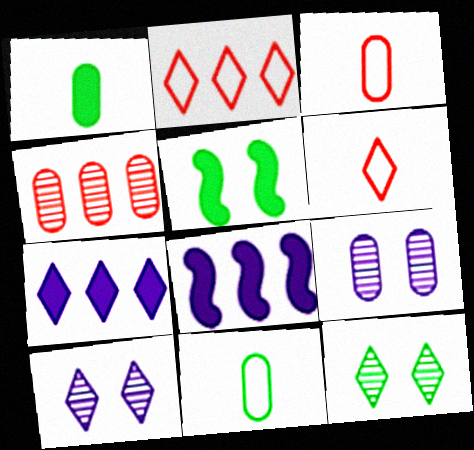[[3, 8, 12], 
[6, 7, 12]]